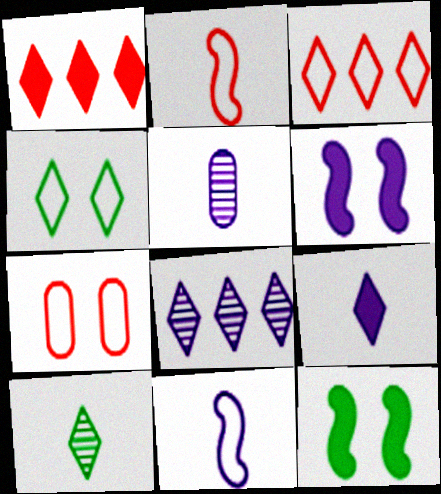[[2, 3, 7], 
[3, 5, 12], 
[5, 9, 11]]